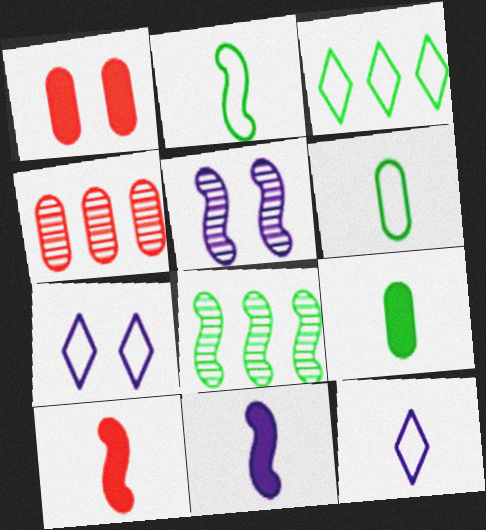[[1, 8, 12]]